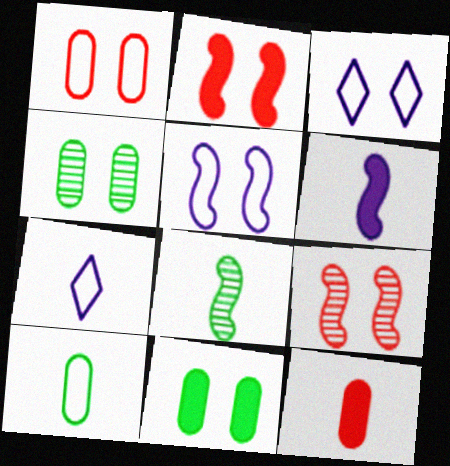[[2, 3, 4], 
[3, 9, 11], 
[7, 8, 12]]